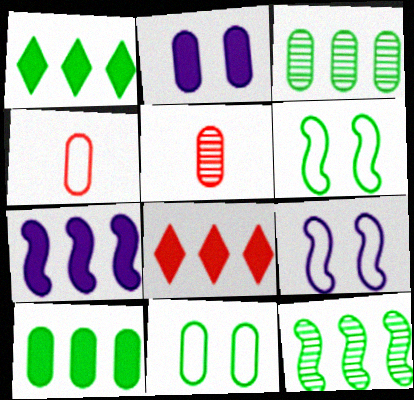[[1, 5, 9], 
[2, 3, 4], 
[7, 8, 10]]